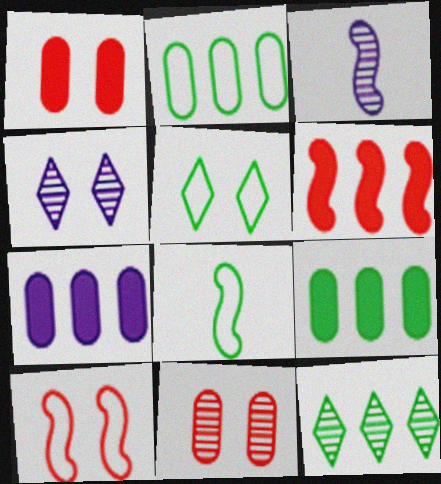[[2, 5, 8], 
[3, 11, 12]]